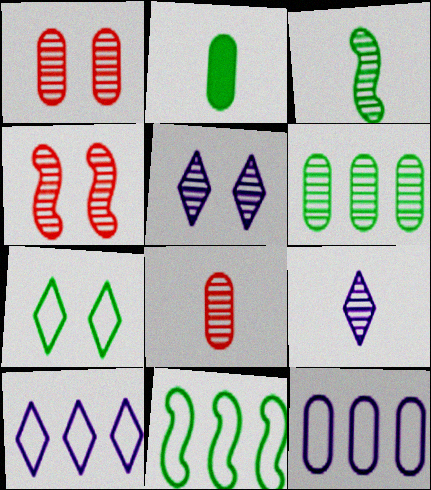[[1, 2, 12], 
[2, 4, 10], 
[3, 8, 9], 
[4, 6, 9]]